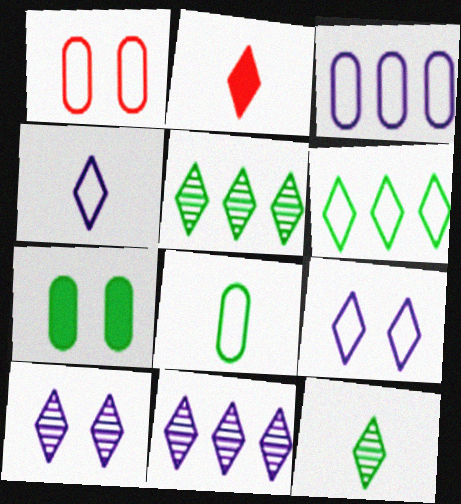[[1, 3, 8], 
[2, 4, 12], 
[2, 5, 9], 
[2, 6, 10]]